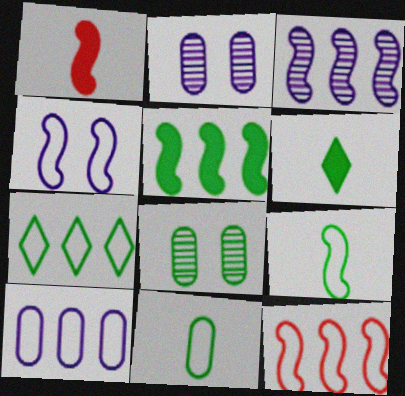[[1, 2, 7], 
[2, 6, 12], 
[3, 5, 12], 
[4, 9, 12], 
[7, 10, 12]]